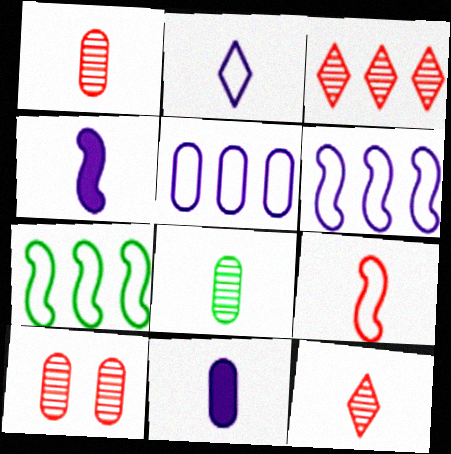[]